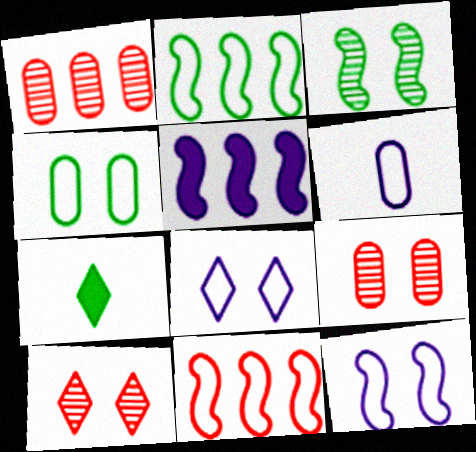[[1, 7, 12]]